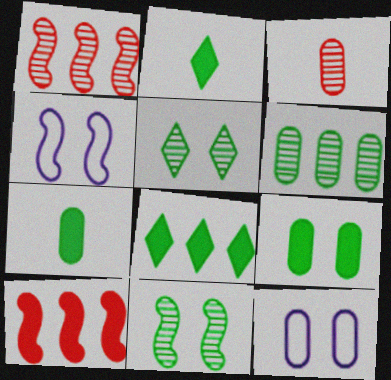[[1, 2, 12], 
[3, 4, 8]]